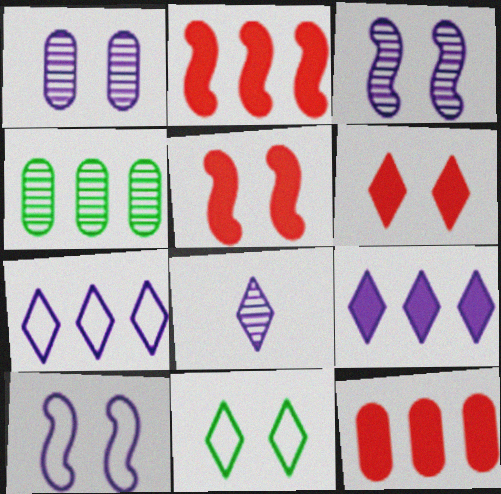[[1, 5, 11], 
[2, 4, 7]]